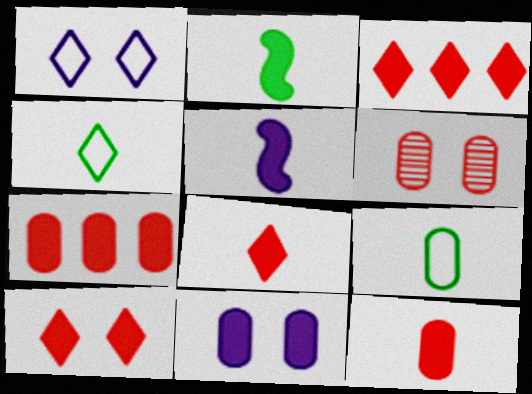[[2, 3, 11], 
[3, 8, 10]]